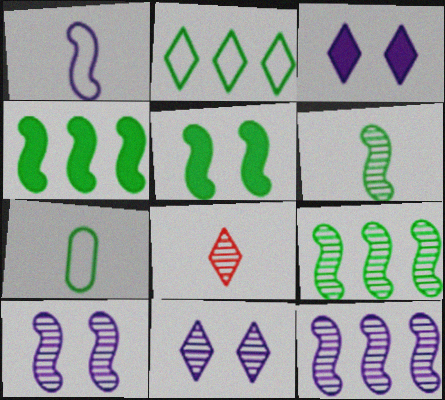[[2, 3, 8]]